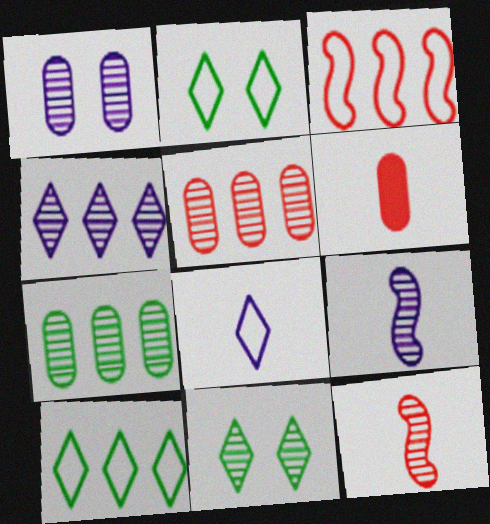[[1, 4, 9], 
[5, 9, 11]]